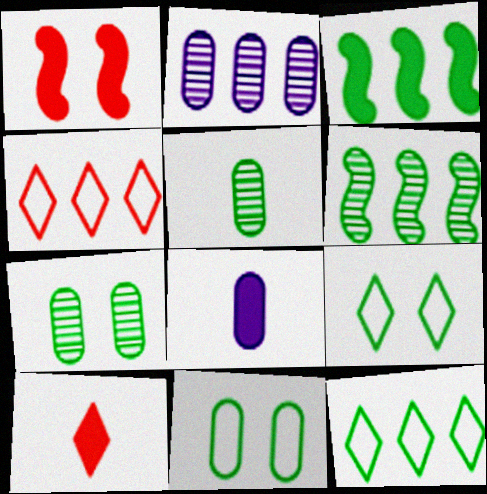[[2, 3, 4], 
[3, 5, 9]]